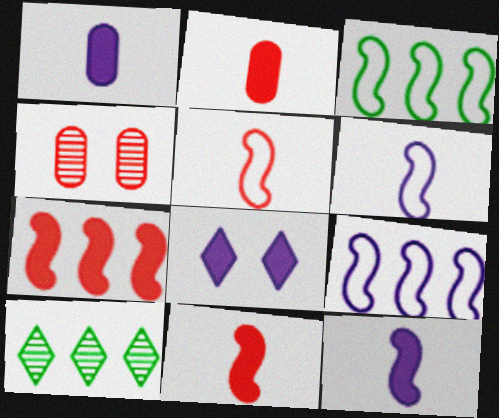[]